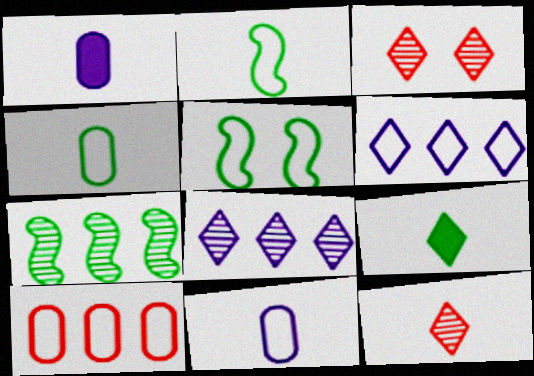[[1, 2, 12], 
[3, 6, 9]]